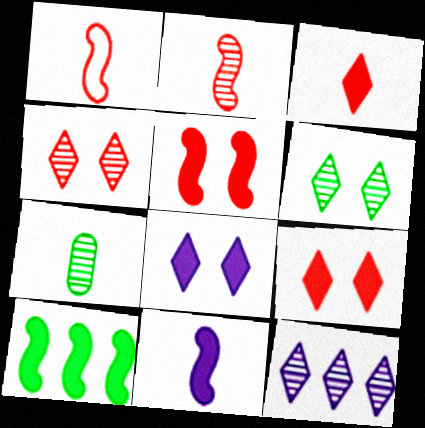[[5, 10, 11]]